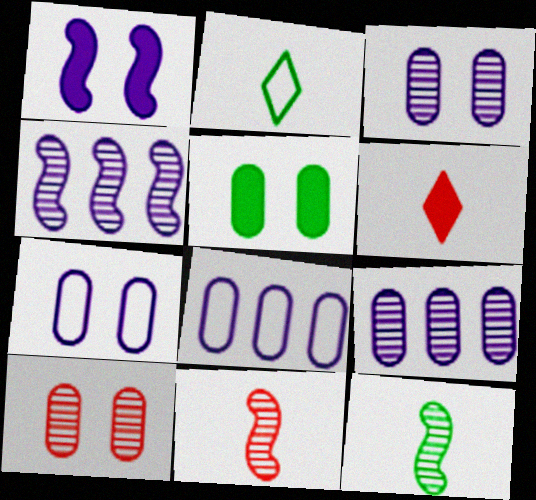[[5, 7, 10]]